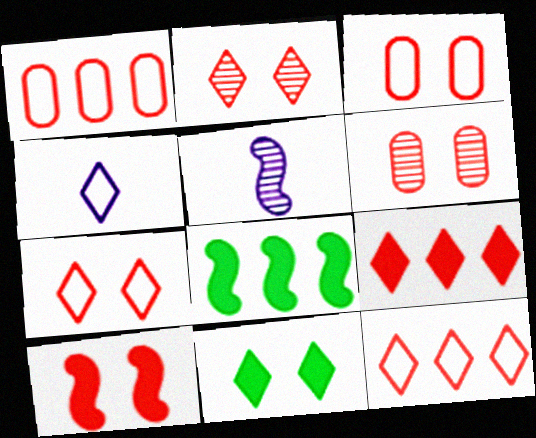[[1, 5, 11], 
[2, 3, 10], 
[4, 6, 8], 
[6, 7, 10]]